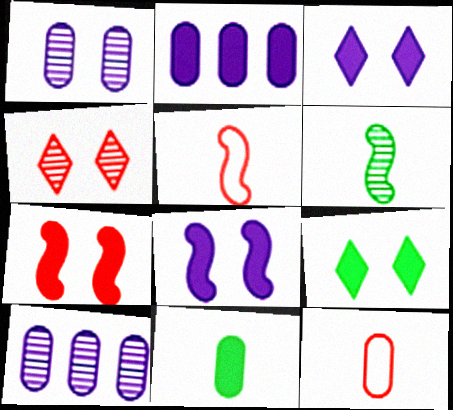[[4, 6, 10], 
[5, 9, 10]]